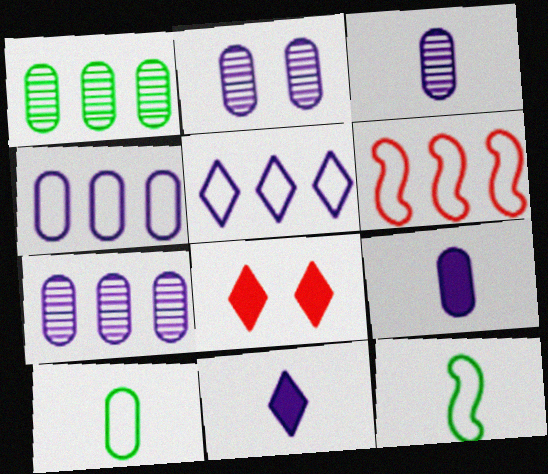[[2, 3, 7], 
[2, 4, 9], 
[7, 8, 12]]